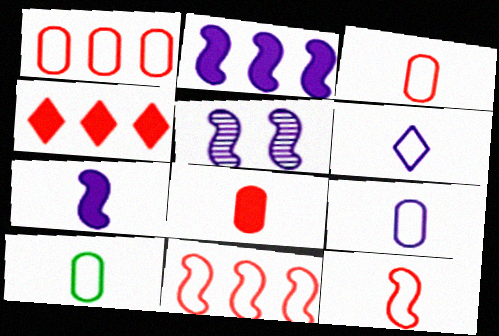[[3, 9, 10], 
[4, 5, 10], 
[6, 10, 12]]